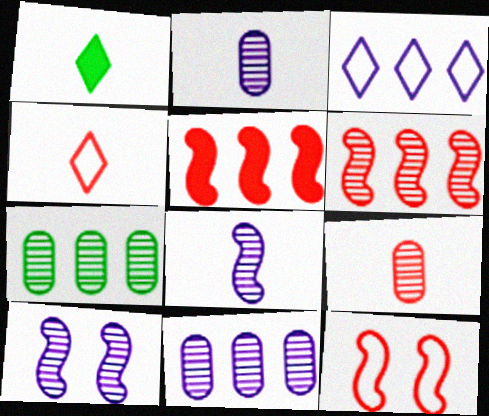[[1, 11, 12], 
[3, 5, 7]]